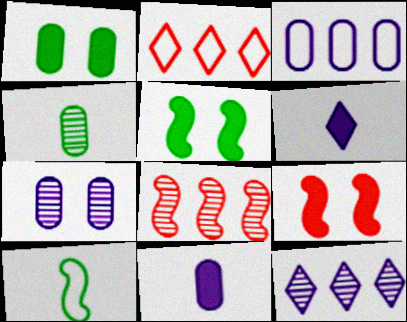[[3, 7, 11]]